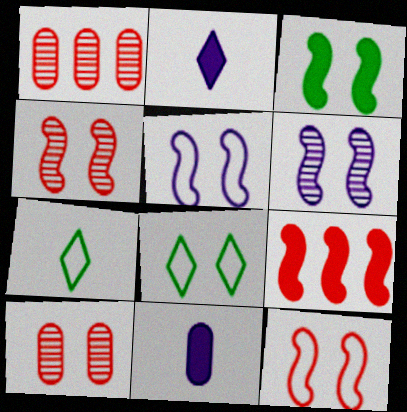[[3, 4, 5], 
[3, 6, 12]]